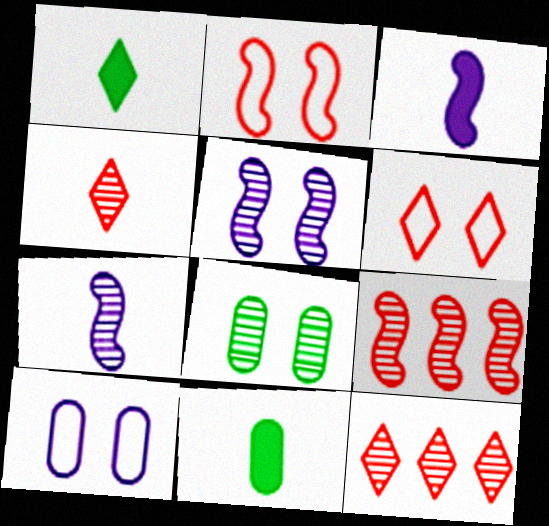[[1, 9, 10], 
[7, 8, 12]]